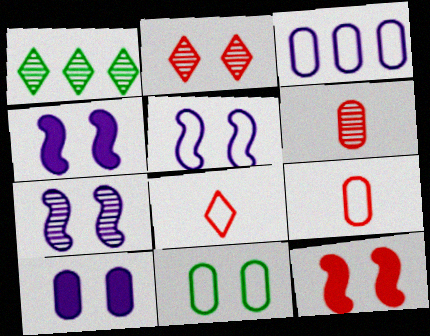[[1, 4, 9], 
[1, 6, 7], 
[2, 4, 11], 
[3, 9, 11], 
[4, 5, 7]]